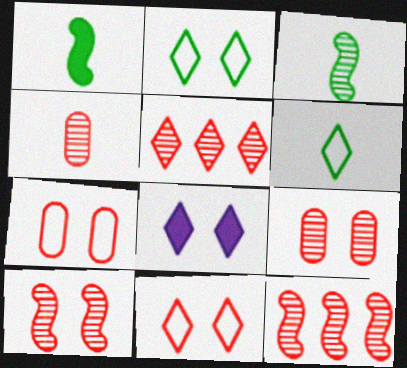[[4, 5, 10], 
[5, 6, 8]]